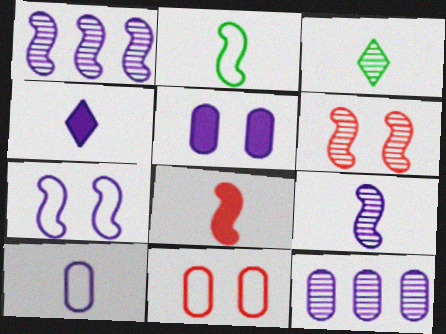[[2, 8, 9], 
[3, 6, 12], 
[3, 8, 10], 
[4, 7, 12], 
[4, 9, 10], 
[5, 10, 12]]